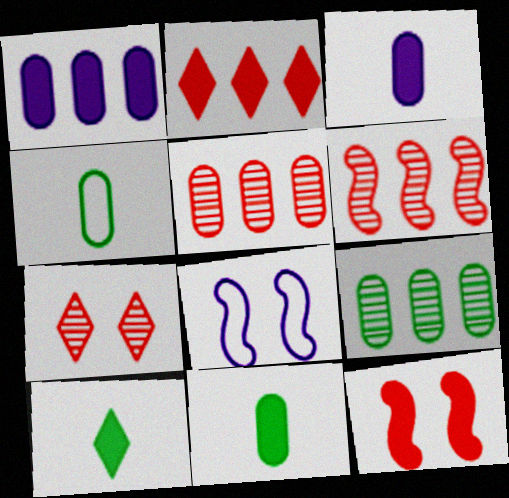[[1, 10, 12], 
[5, 8, 10]]